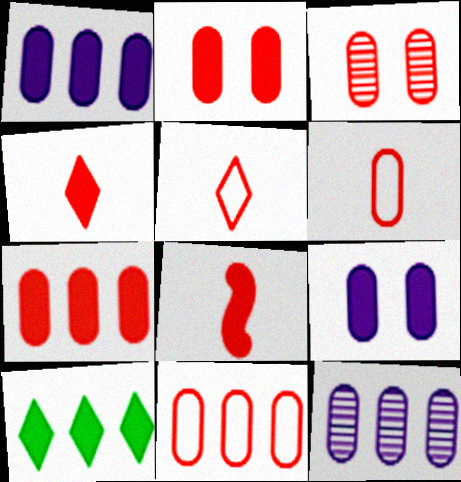[[3, 6, 7], 
[8, 9, 10]]